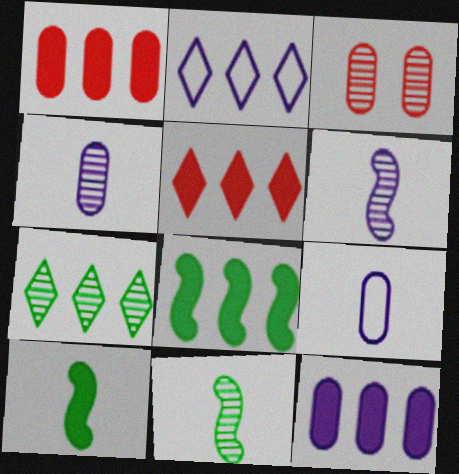[[2, 3, 10], 
[2, 5, 7], 
[3, 6, 7], 
[5, 8, 12]]